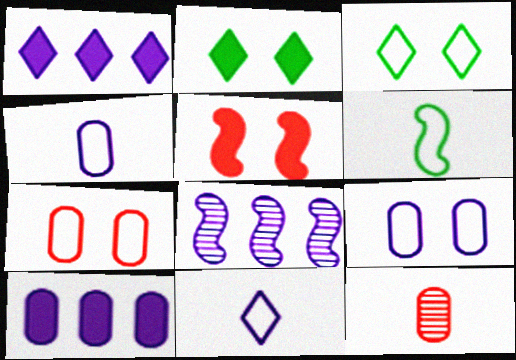[[5, 6, 8]]